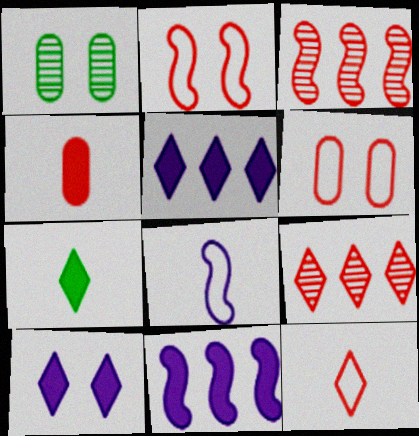[[1, 2, 10], 
[1, 11, 12], 
[2, 4, 9]]